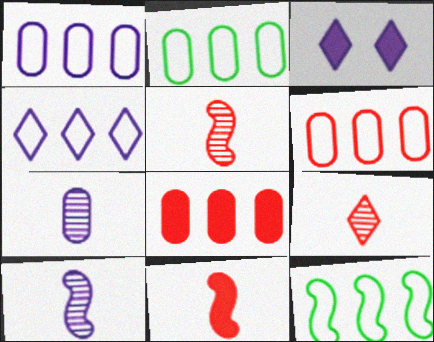[[1, 2, 6], 
[1, 3, 10], 
[2, 3, 5], 
[4, 6, 12]]